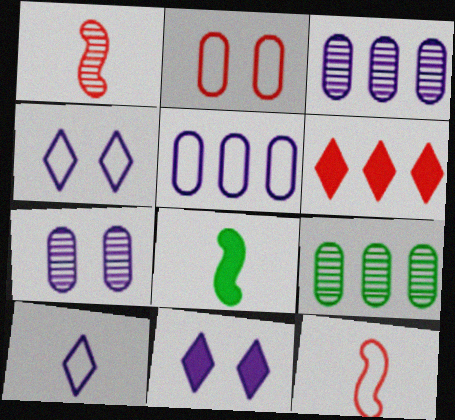[[1, 2, 6], 
[9, 11, 12]]